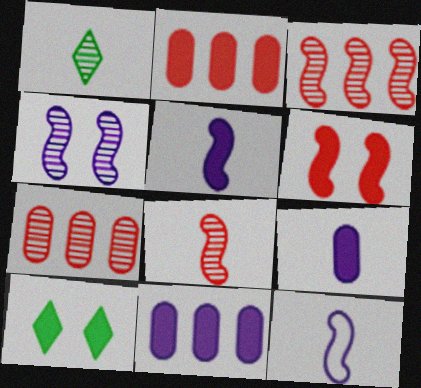[[1, 4, 7], 
[2, 5, 10], 
[7, 10, 12]]